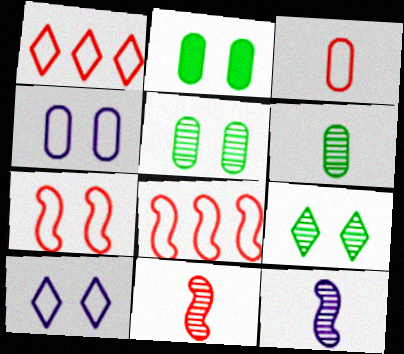[[1, 2, 12], 
[1, 3, 7]]